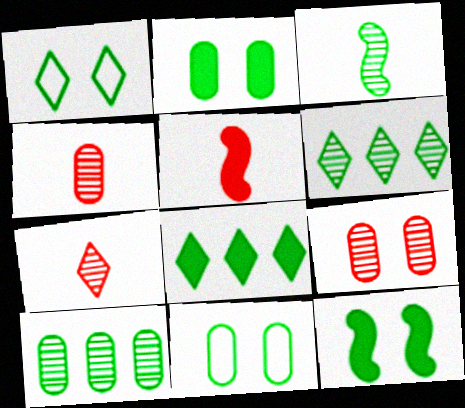[[3, 8, 11]]